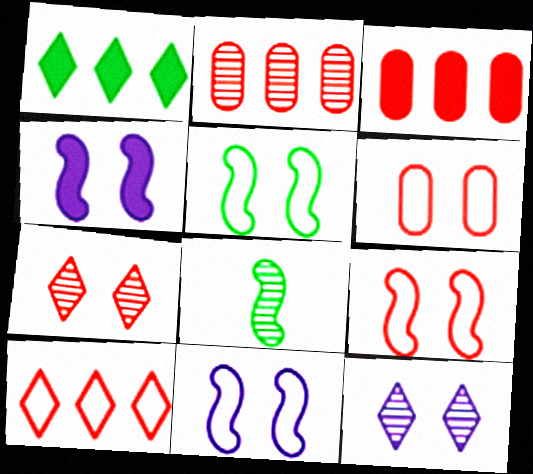[[2, 8, 12], 
[5, 9, 11]]